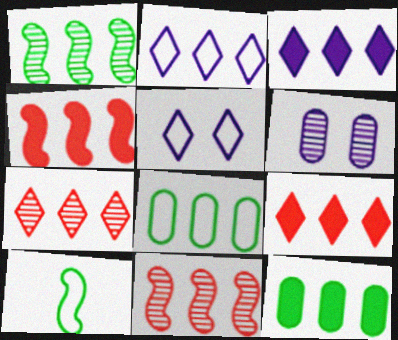[[2, 11, 12], 
[3, 4, 12], 
[3, 8, 11], 
[6, 9, 10]]